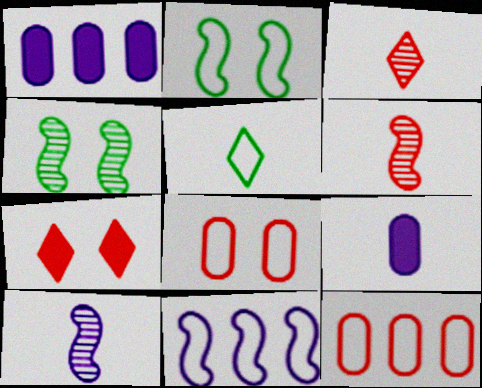[[1, 2, 3], 
[5, 6, 9], 
[5, 8, 11], 
[6, 7, 12]]